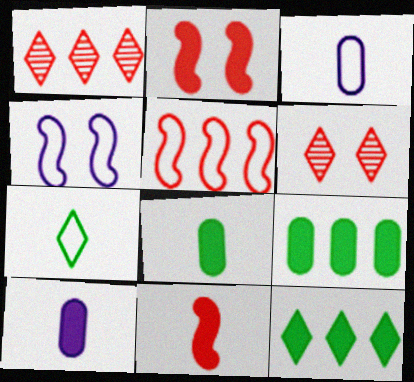[[1, 4, 8], 
[2, 10, 12]]